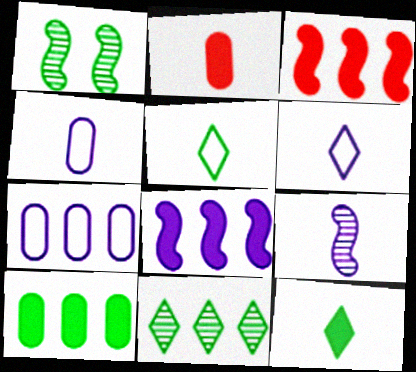[[1, 5, 10], 
[2, 5, 9], 
[3, 7, 11]]